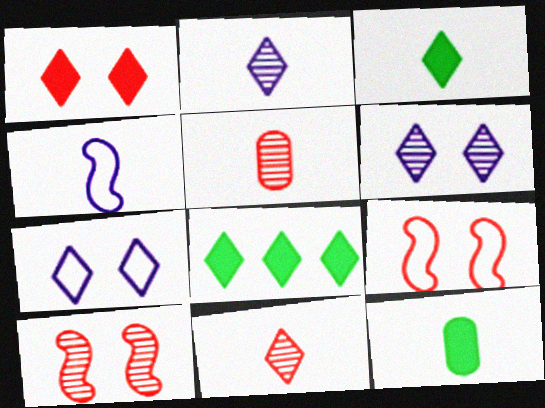[[3, 4, 5], 
[4, 11, 12], 
[7, 8, 11]]